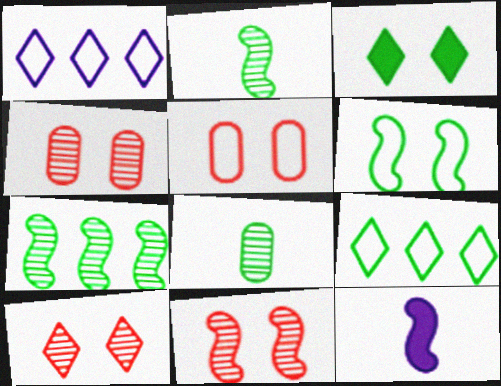[[4, 9, 12], 
[4, 10, 11]]